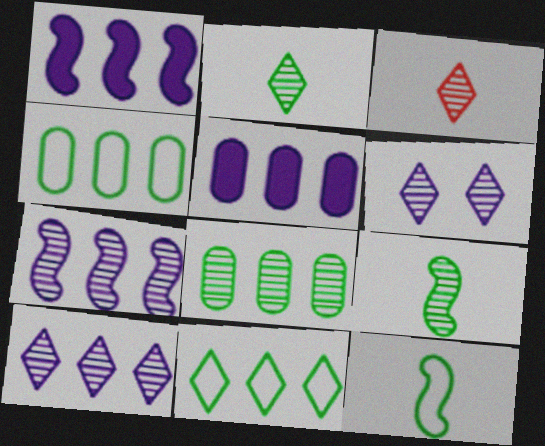[]